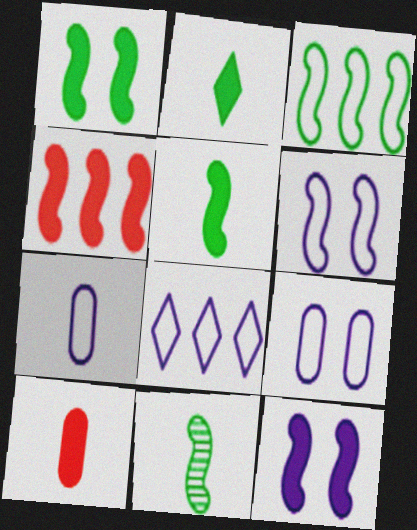[[1, 3, 11], 
[4, 5, 12], 
[4, 6, 11], 
[6, 7, 8]]